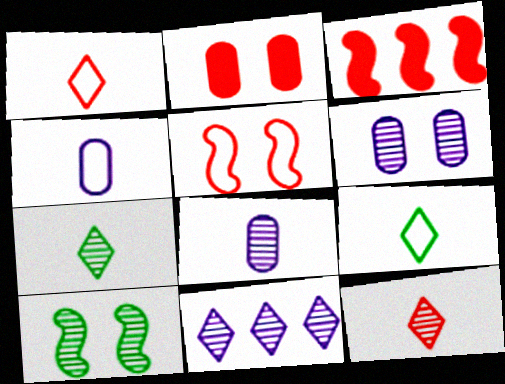[[3, 6, 9]]